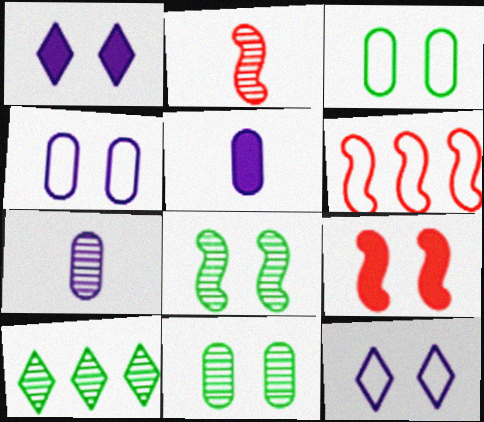[[2, 6, 9], 
[9, 11, 12]]